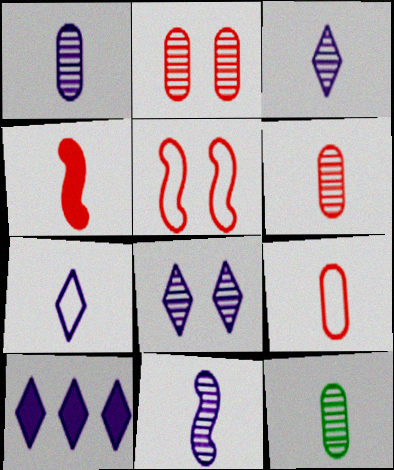[[1, 3, 11], 
[1, 6, 12], 
[4, 7, 12], 
[5, 10, 12], 
[7, 8, 10]]